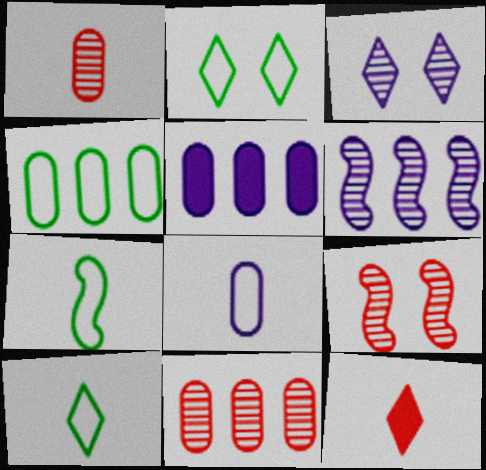[[2, 4, 7], 
[4, 5, 11], 
[5, 9, 10]]